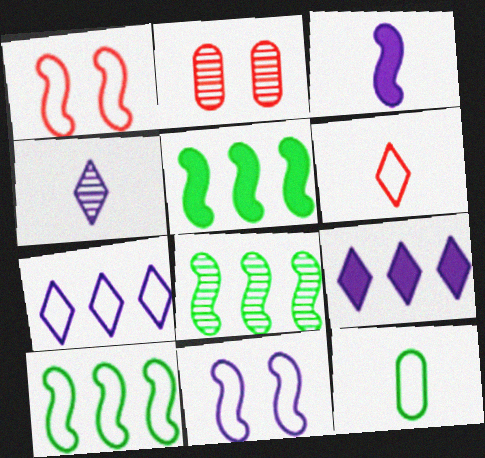[[1, 3, 8], 
[1, 7, 12], 
[2, 4, 8], 
[5, 8, 10]]